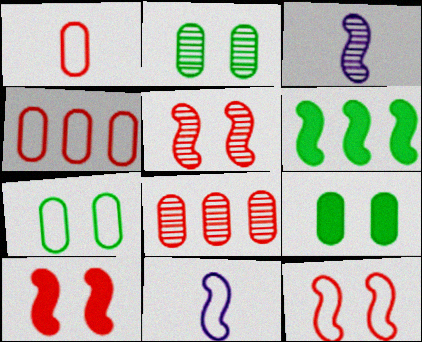[[2, 7, 9], 
[3, 6, 12], 
[5, 6, 11], 
[5, 10, 12]]